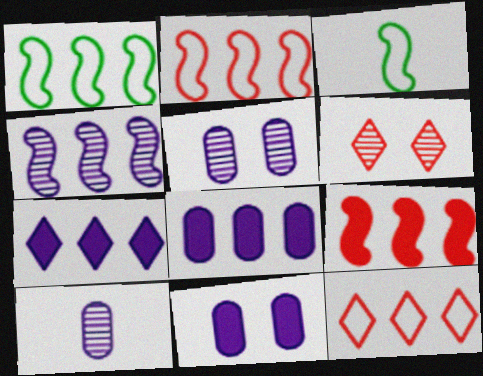[[1, 4, 9], 
[3, 6, 8]]